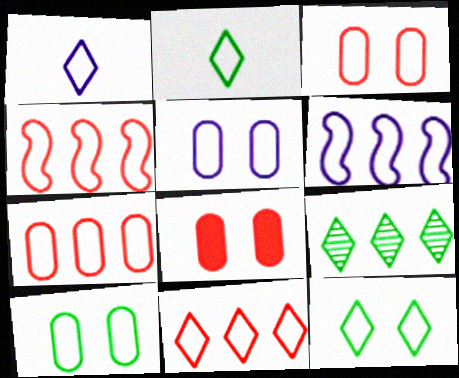[[1, 4, 10], 
[1, 5, 6], 
[1, 11, 12], 
[2, 3, 6], 
[2, 4, 5], 
[3, 5, 10], 
[4, 7, 11]]